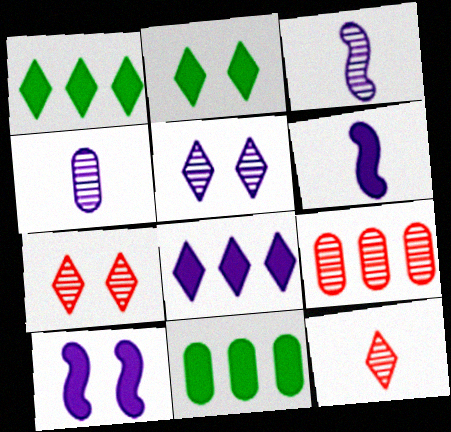[]